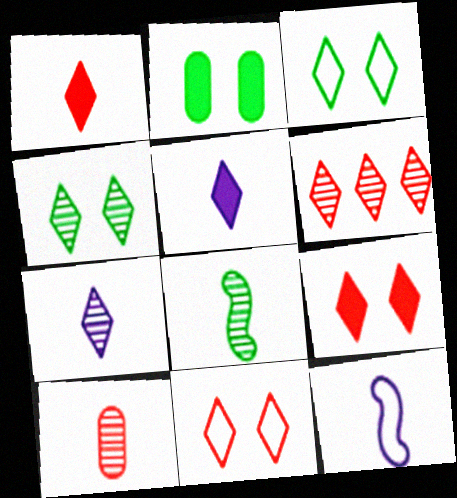[[1, 6, 11], 
[2, 6, 12], 
[3, 5, 6], 
[4, 6, 7], 
[7, 8, 10]]